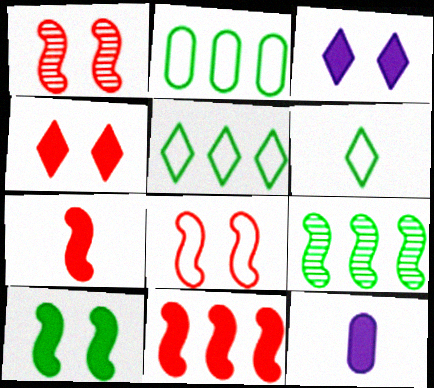[[1, 5, 12]]